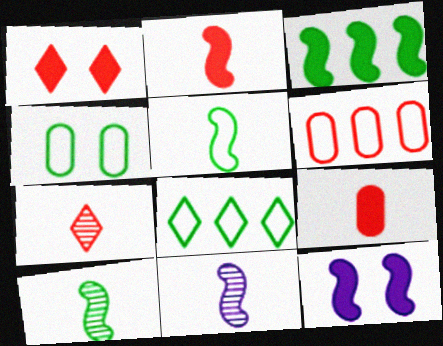[[2, 3, 12], 
[2, 5, 11], 
[4, 5, 8]]